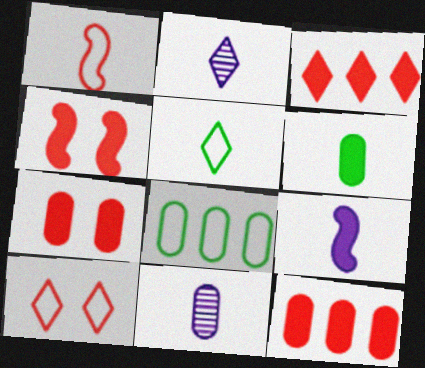[[1, 2, 6], 
[2, 4, 8], 
[7, 8, 11]]